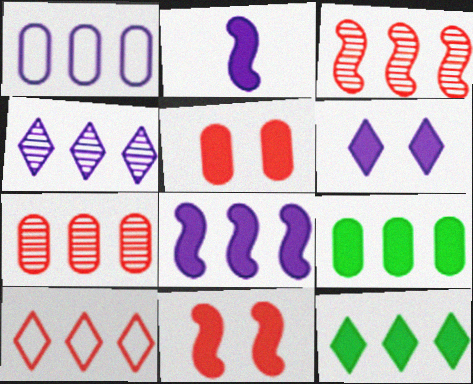[[1, 3, 12], 
[1, 4, 8], 
[1, 7, 9], 
[2, 5, 12], 
[4, 10, 12]]